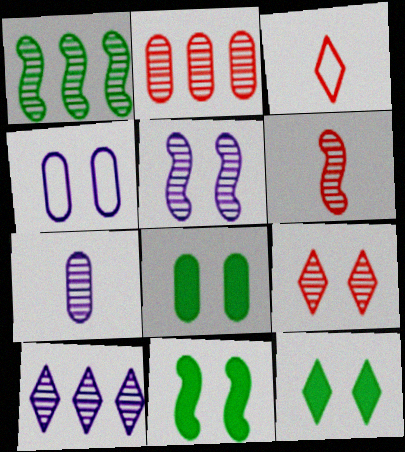[[1, 2, 10], 
[1, 5, 6], 
[1, 7, 9], 
[2, 6, 9], 
[3, 10, 12], 
[4, 9, 11], 
[5, 7, 10], 
[8, 11, 12]]